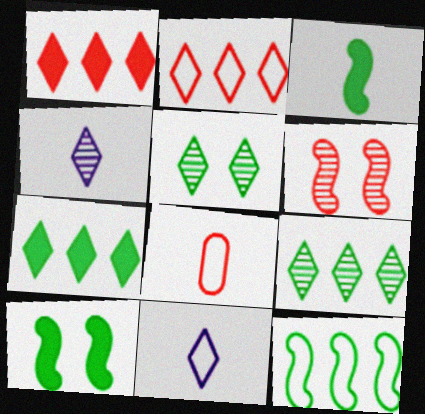[[1, 5, 11], 
[1, 6, 8], 
[3, 4, 8]]